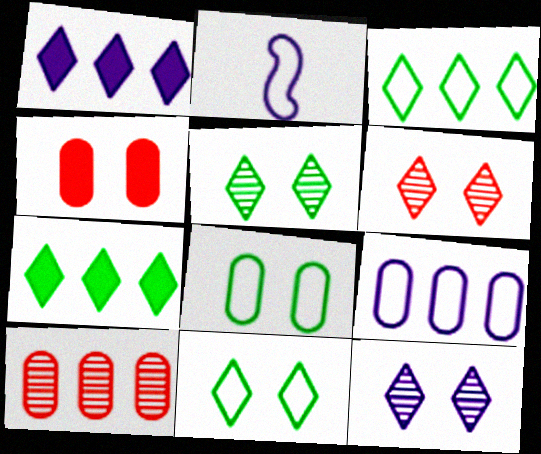[[5, 6, 12]]